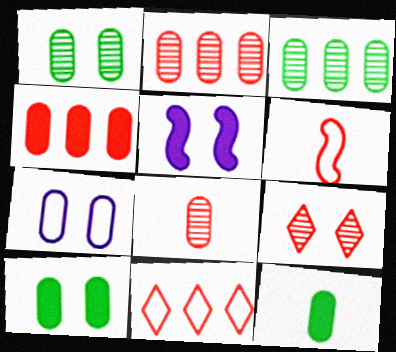[[2, 7, 12], 
[4, 6, 9]]